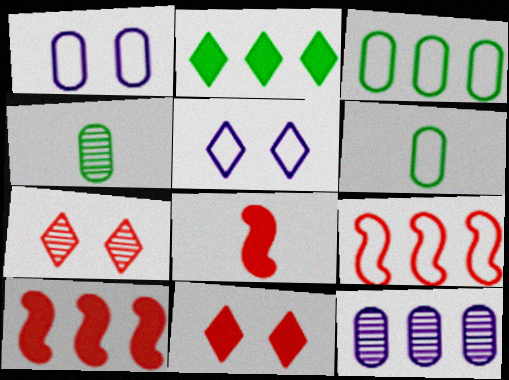[[2, 9, 12], 
[4, 5, 10], 
[5, 6, 9]]